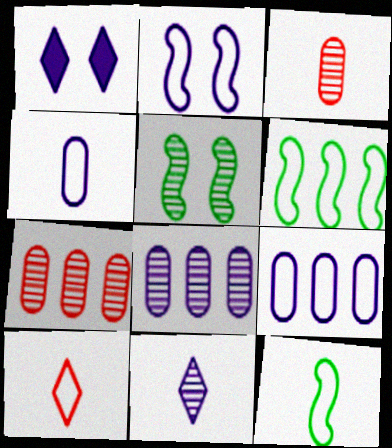[[1, 3, 6], 
[1, 7, 12], 
[4, 10, 12], 
[5, 7, 11]]